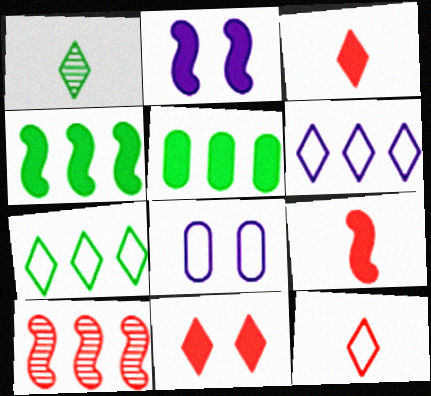[[1, 6, 11], 
[2, 3, 5], 
[2, 4, 9], 
[5, 6, 10]]